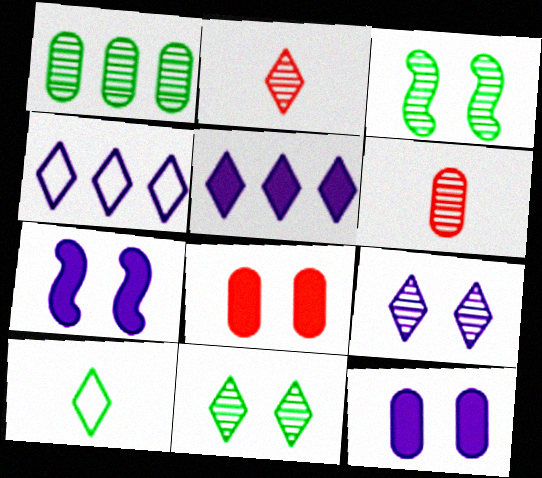[]